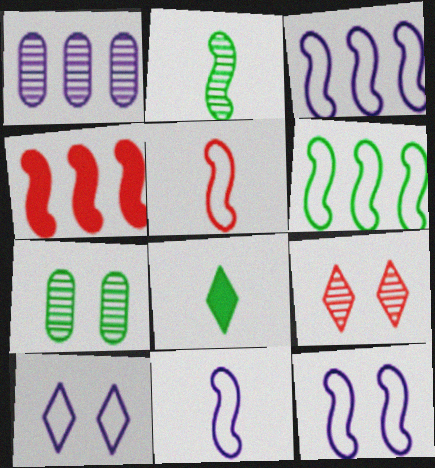[[1, 2, 9], 
[2, 4, 12], 
[3, 11, 12], 
[5, 6, 12], 
[6, 7, 8]]